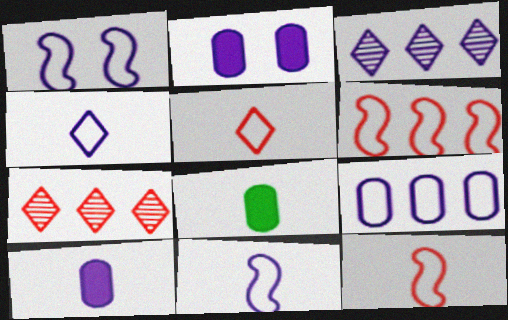[[1, 3, 10], 
[1, 4, 9], 
[1, 7, 8], 
[2, 3, 11]]